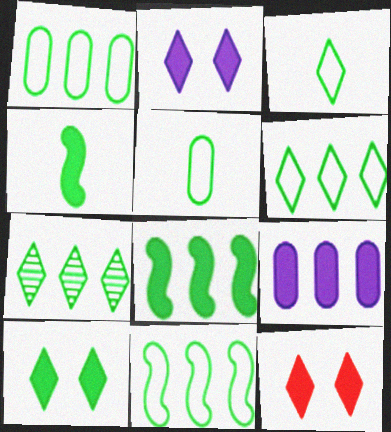[[1, 6, 11], 
[1, 7, 8], 
[2, 10, 12], 
[3, 7, 10], 
[4, 9, 12]]